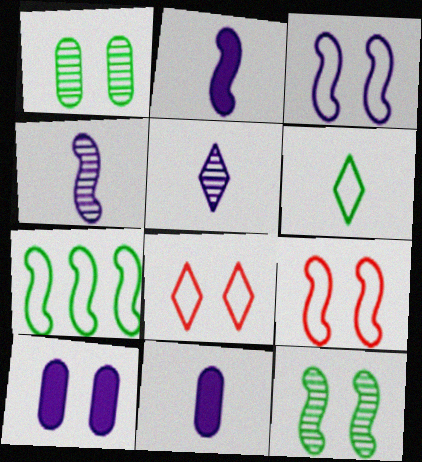[[8, 10, 12]]